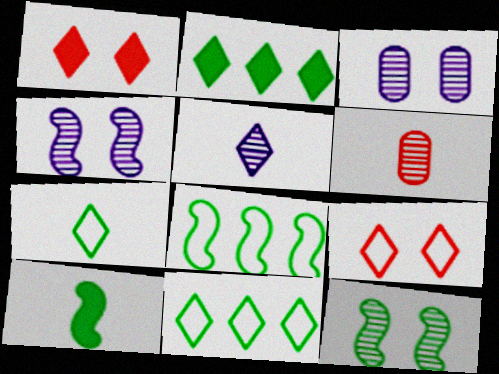[[1, 5, 11], 
[2, 5, 9], 
[8, 10, 12]]